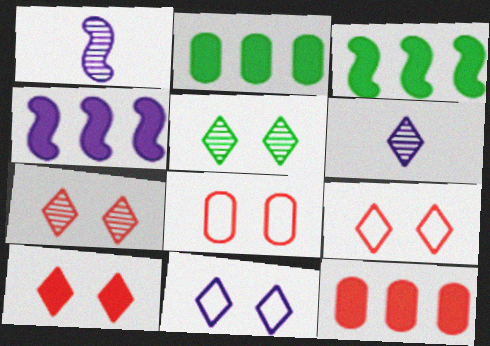[[1, 2, 9], 
[3, 6, 8], 
[5, 10, 11], 
[7, 9, 10]]